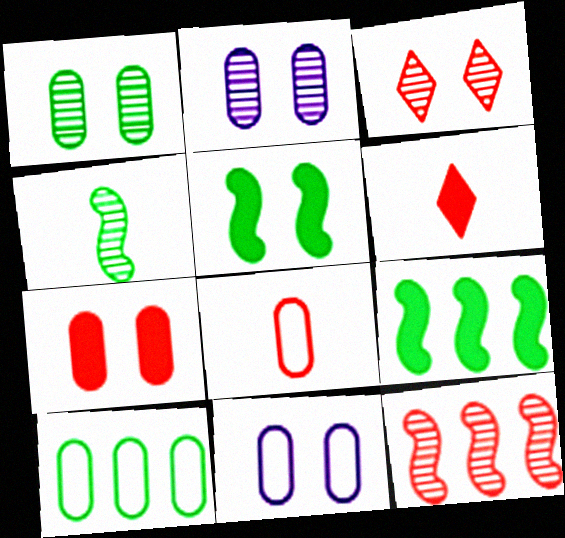[[1, 7, 11], 
[3, 5, 11], 
[8, 10, 11]]